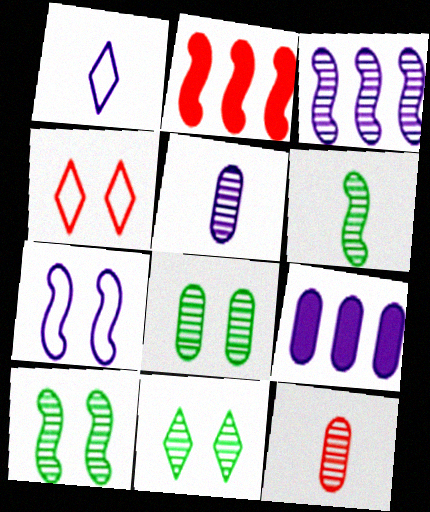[[1, 2, 8], 
[2, 4, 12], 
[2, 6, 7], 
[3, 11, 12], 
[4, 6, 9], 
[8, 10, 11]]